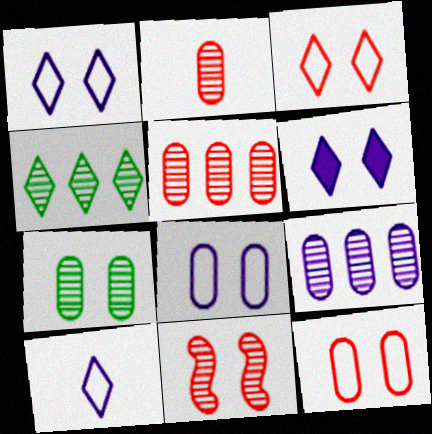[[2, 7, 9]]